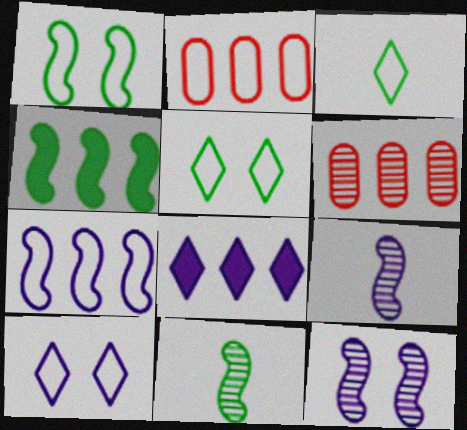[[1, 4, 11]]